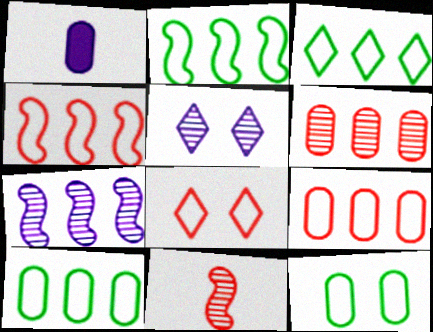[[1, 6, 12], 
[2, 3, 10]]